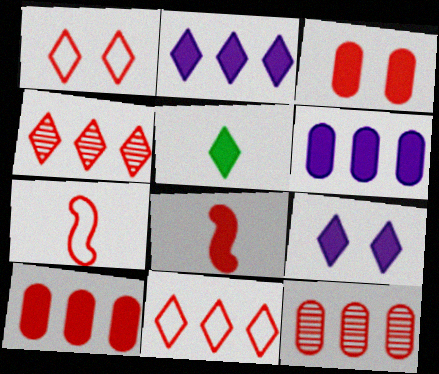[[1, 8, 12], 
[3, 4, 7]]